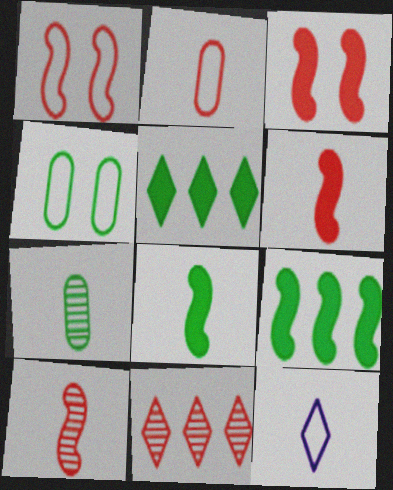[[2, 3, 11], 
[6, 7, 12]]